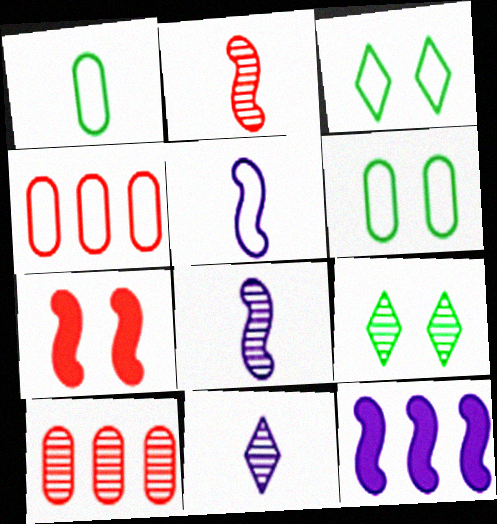[[3, 4, 5], 
[8, 9, 10]]